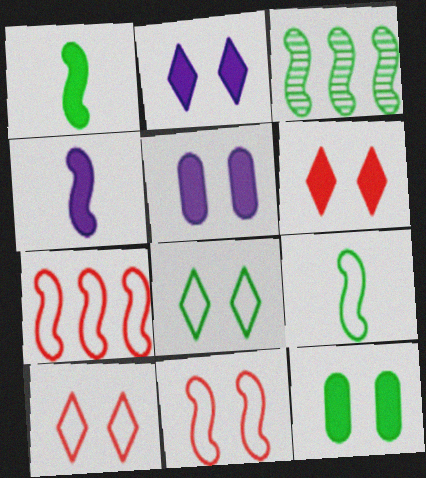[[3, 4, 11]]